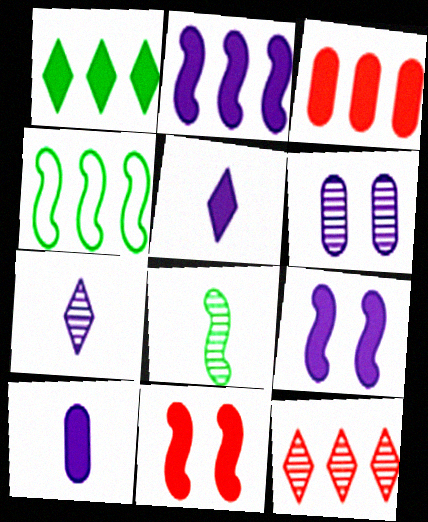[[1, 2, 3], 
[1, 10, 11], 
[6, 8, 12]]